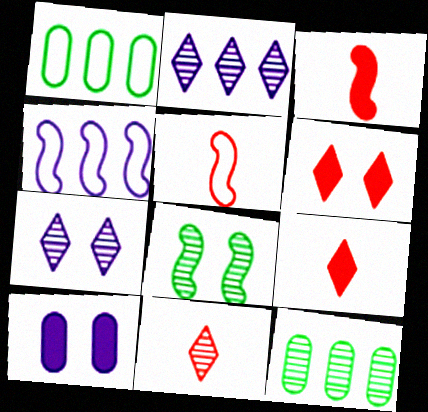[[1, 3, 7], 
[3, 4, 8]]